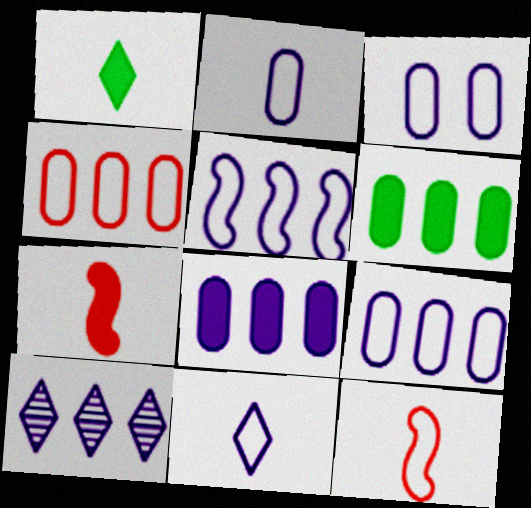[[2, 3, 9], 
[3, 5, 11], 
[5, 8, 10]]